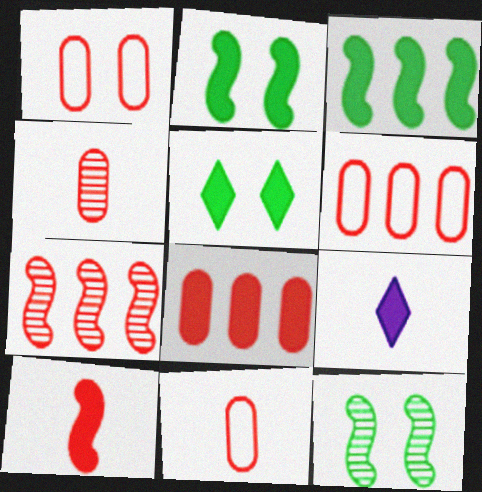[[1, 4, 8], 
[1, 6, 11], 
[2, 8, 9], 
[6, 9, 12]]